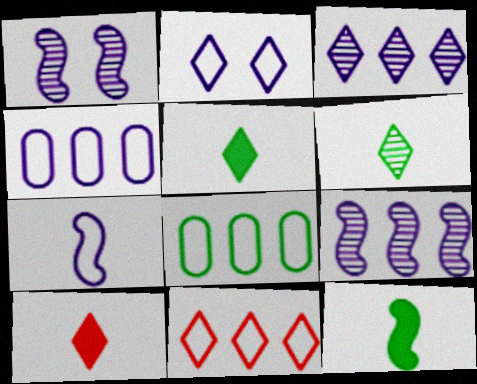[[1, 8, 10], 
[2, 4, 7]]